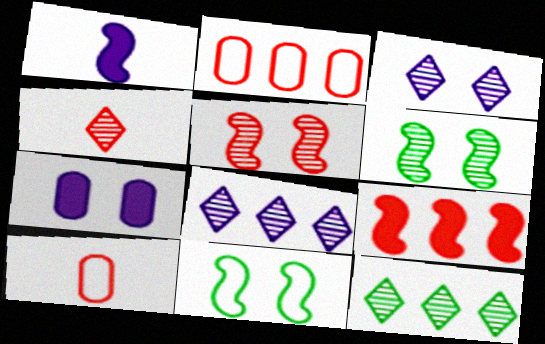[[3, 4, 12]]